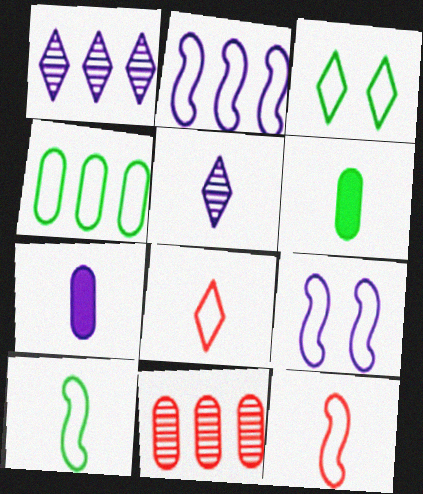[[1, 7, 9], 
[3, 4, 10], 
[4, 8, 9], 
[5, 6, 12]]